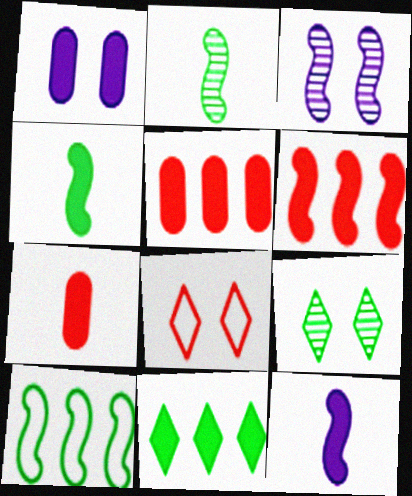[]